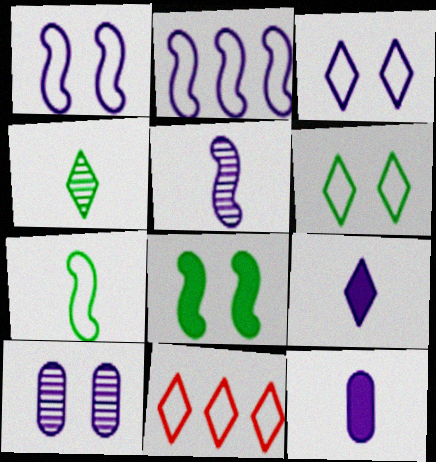[[2, 9, 10]]